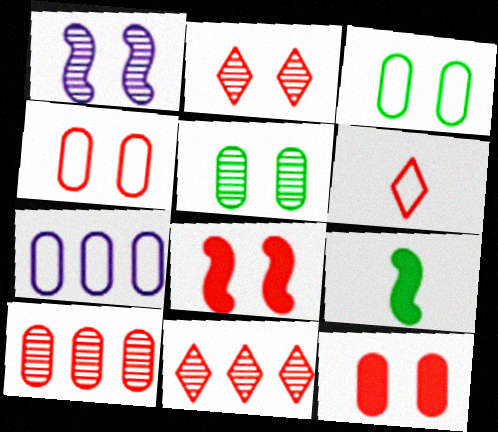[[1, 2, 5], 
[2, 4, 8], 
[2, 7, 9], 
[6, 8, 10]]